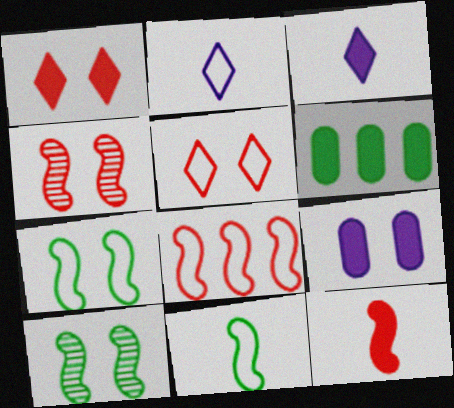[[2, 4, 6], 
[4, 8, 12], 
[5, 9, 10]]